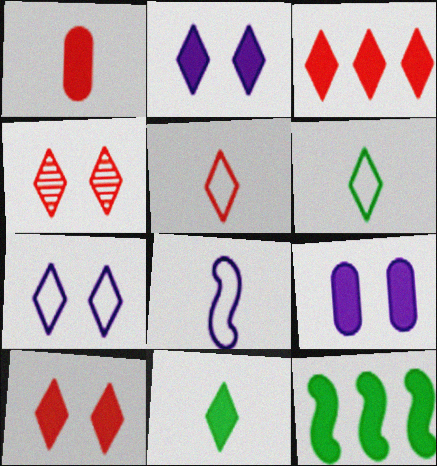[[1, 2, 12], 
[2, 3, 11], 
[3, 4, 5]]